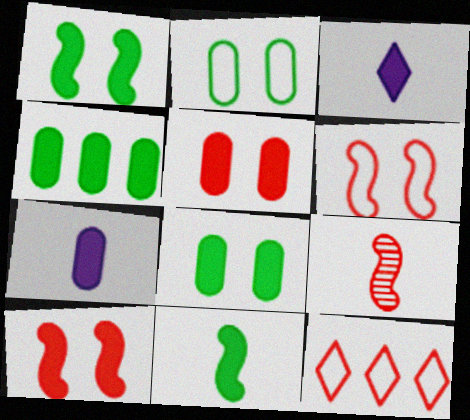[[3, 4, 10], 
[4, 5, 7], 
[5, 9, 12]]